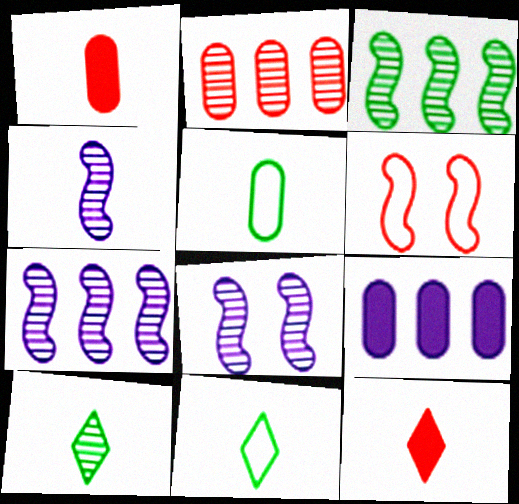[[1, 4, 11], 
[2, 6, 12], 
[2, 8, 10], 
[4, 5, 12], 
[4, 7, 8], 
[6, 9, 10]]